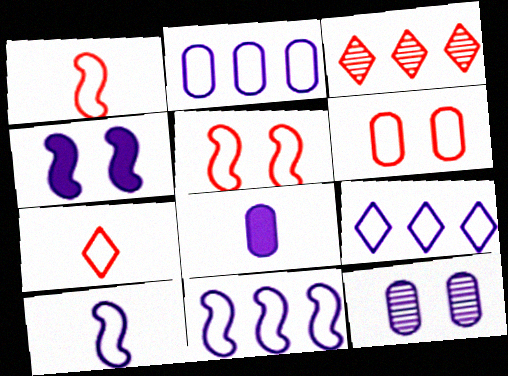[[2, 8, 12], 
[2, 9, 11]]